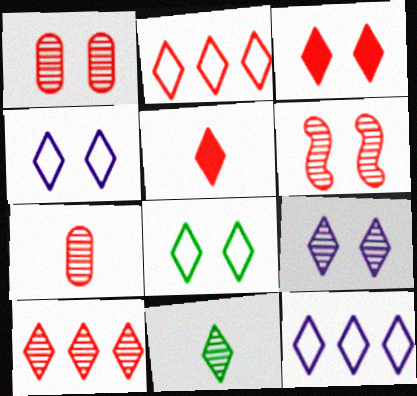[[3, 8, 9], 
[3, 11, 12], 
[6, 7, 10], 
[9, 10, 11]]